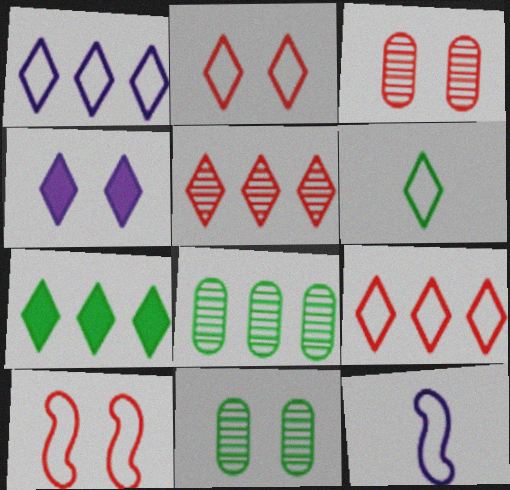[[1, 2, 6], 
[1, 5, 7], 
[3, 7, 12], 
[4, 5, 6], 
[4, 10, 11]]